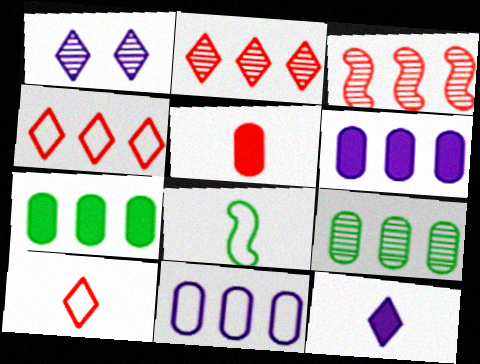[]